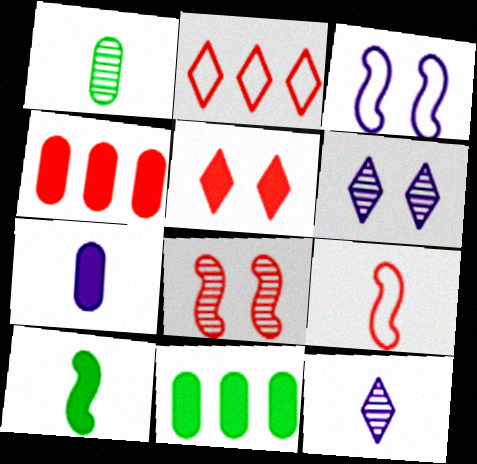[[6, 9, 11]]